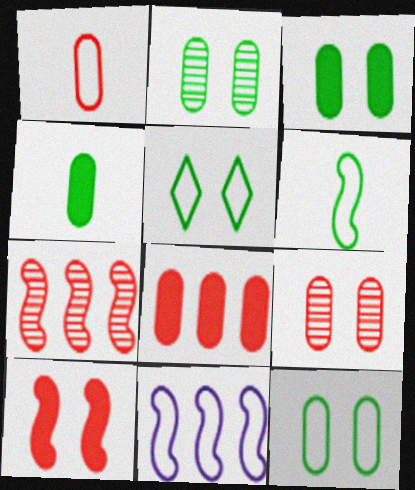[[1, 5, 11], 
[1, 8, 9], 
[2, 3, 12]]